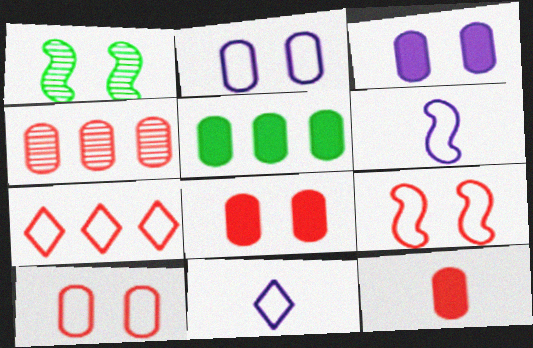[[3, 5, 12], 
[4, 10, 12]]